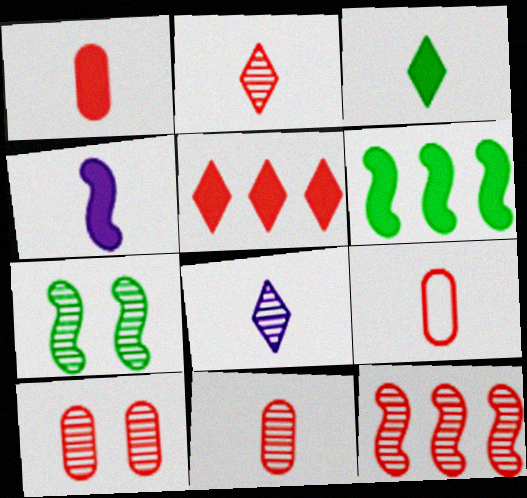[[1, 3, 4], 
[1, 9, 11], 
[2, 10, 12]]